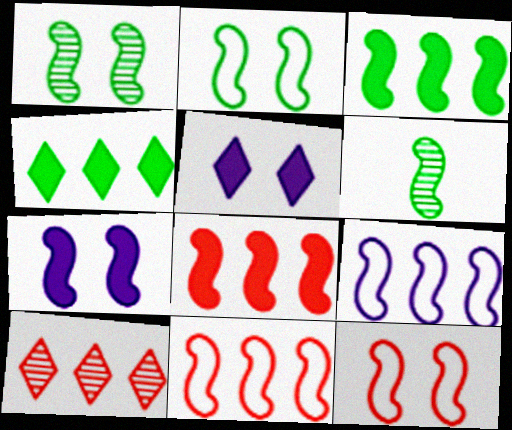[[1, 7, 12], 
[2, 3, 6], 
[6, 7, 11]]